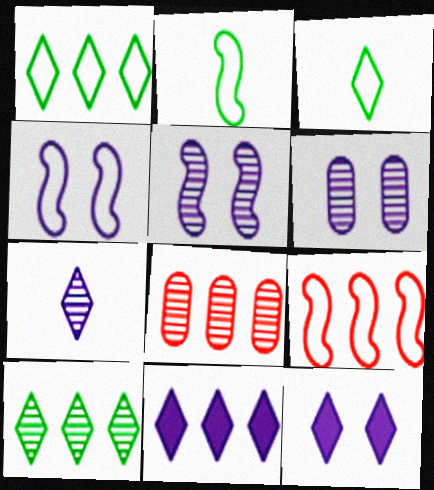[[2, 4, 9], 
[2, 8, 12], 
[4, 6, 12]]